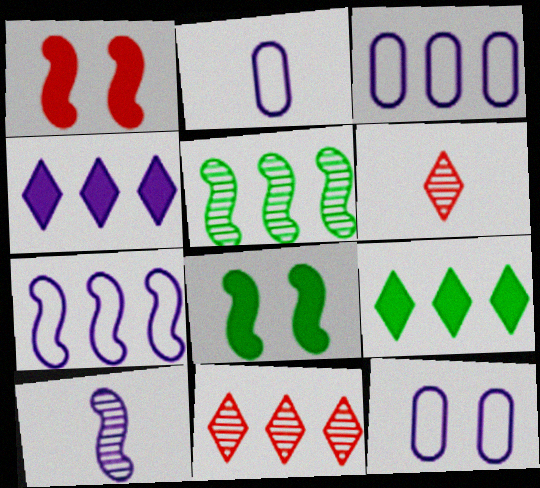[[2, 3, 12], 
[2, 8, 11], 
[3, 6, 8], 
[4, 10, 12]]